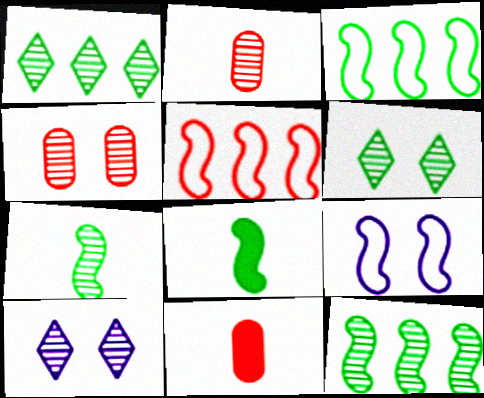[[1, 9, 11], 
[2, 10, 12], 
[3, 10, 11]]